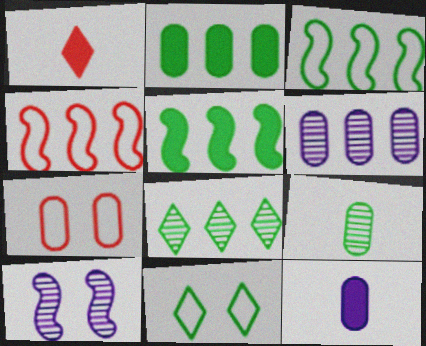[[2, 3, 8], 
[5, 9, 11]]